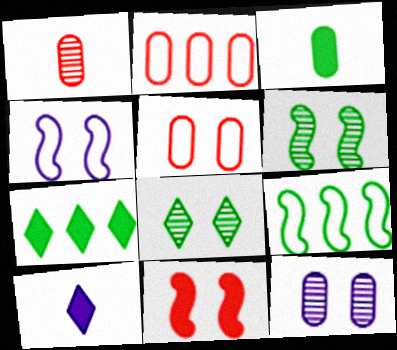[[1, 4, 7], 
[2, 3, 12], 
[2, 6, 10], 
[3, 8, 9], 
[4, 6, 11]]